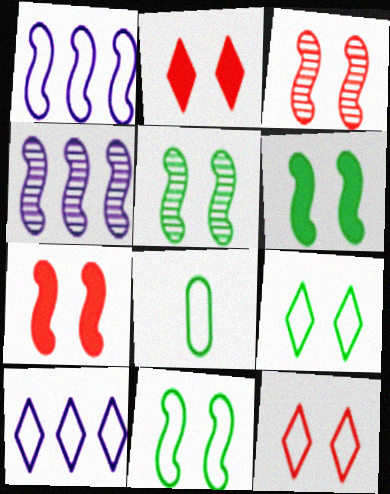[[1, 8, 12], 
[2, 4, 8], 
[5, 6, 11]]